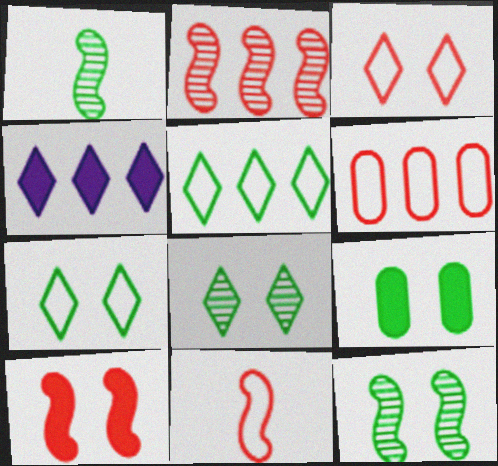[[1, 5, 9], 
[2, 10, 11], 
[3, 6, 11], 
[7, 9, 12]]